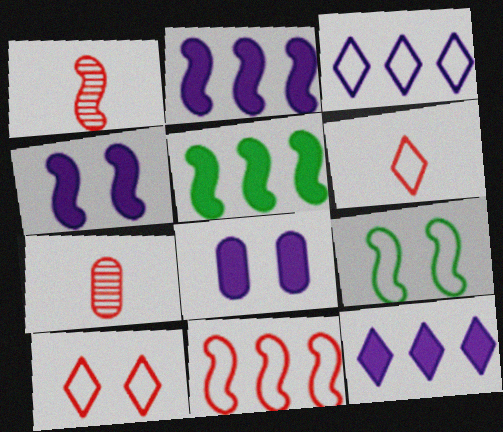[[1, 2, 9], 
[7, 9, 12]]